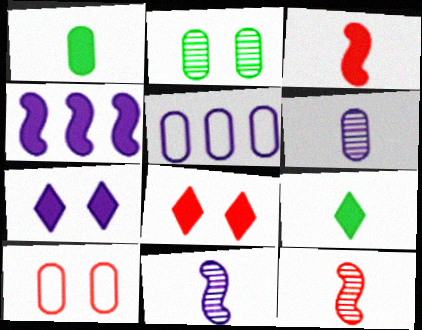[[1, 4, 8], 
[5, 7, 11]]